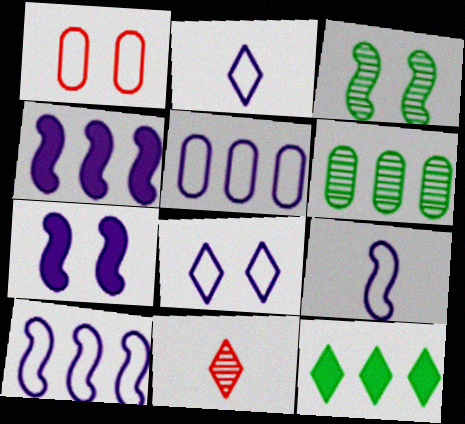[[5, 8, 9], 
[8, 11, 12]]